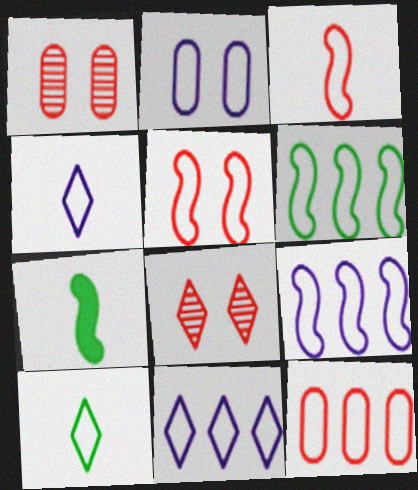[[1, 7, 11], 
[2, 4, 9], 
[6, 11, 12]]